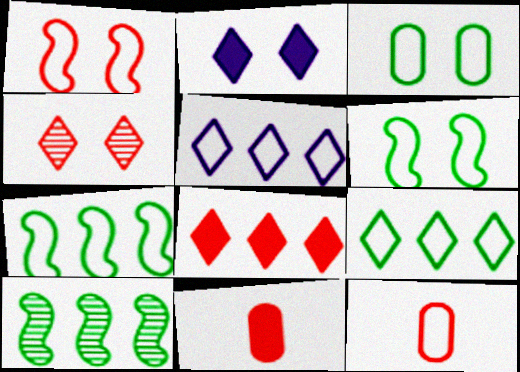[[2, 10, 12], 
[5, 6, 12]]